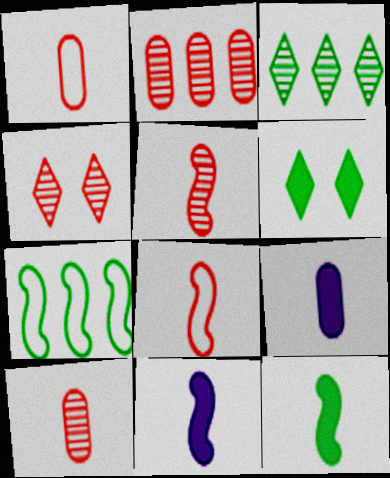[[2, 4, 5], 
[4, 7, 9]]